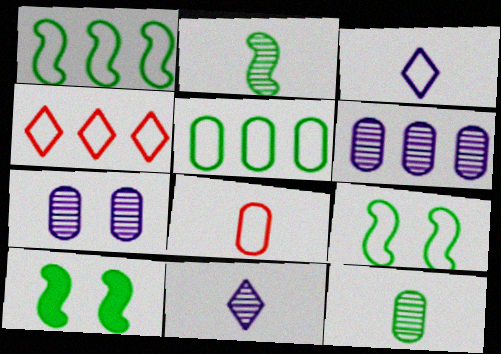[[1, 2, 10]]